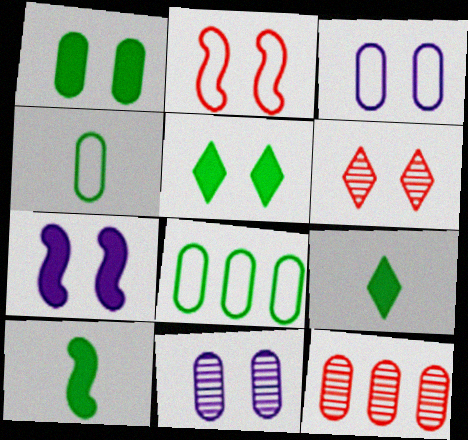[[2, 5, 11]]